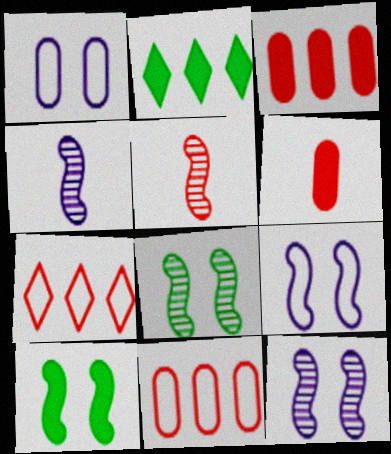[[1, 2, 5]]